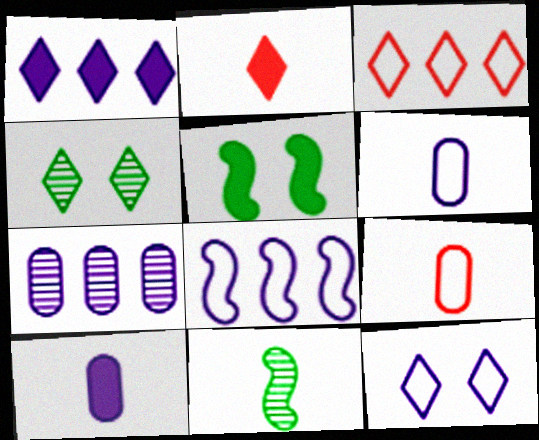[[1, 7, 8], 
[2, 6, 11], 
[6, 8, 12]]